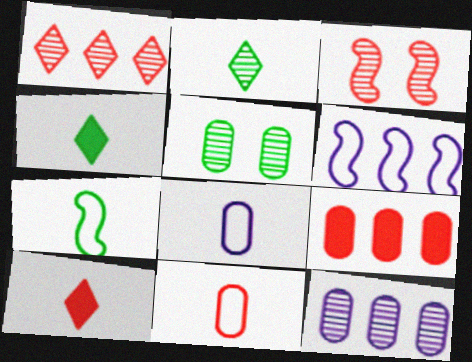[[2, 3, 12], 
[5, 6, 10], 
[5, 8, 9]]